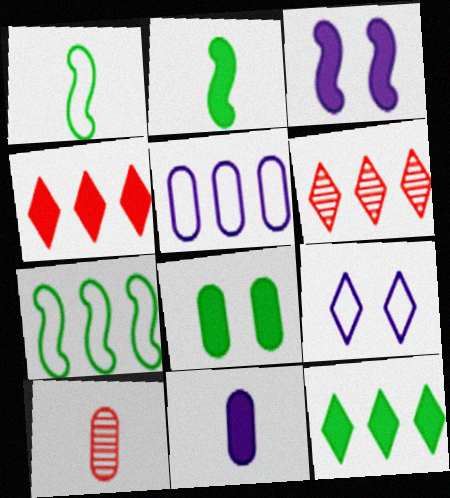[[2, 8, 12], 
[5, 8, 10]]